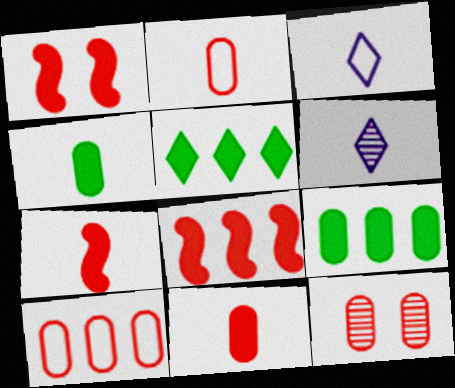[[1, 7, 8], 
[10, 11, 12]]